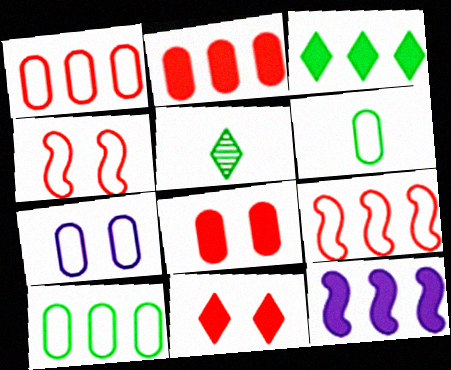[[1, 6, 7], 
[2, 3, 12]]